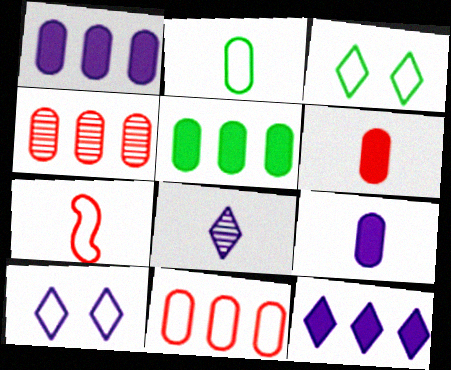[[8, 10, 12]]